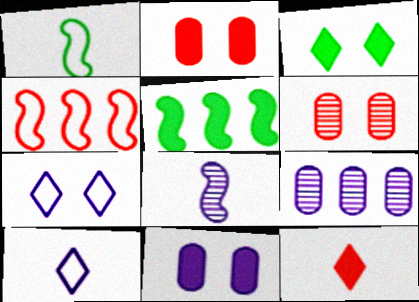[[4, 6, 12], 
[5, 6, 10], 
[5, 11, 12]]